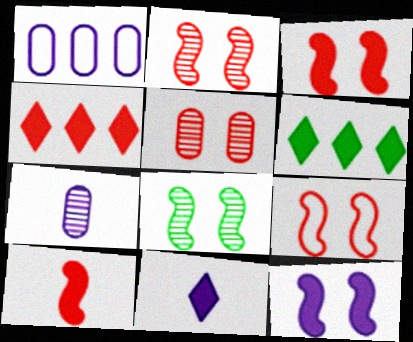[[2, 3, 9], 
[6, 7, 9], 
[8, 9, 12]]